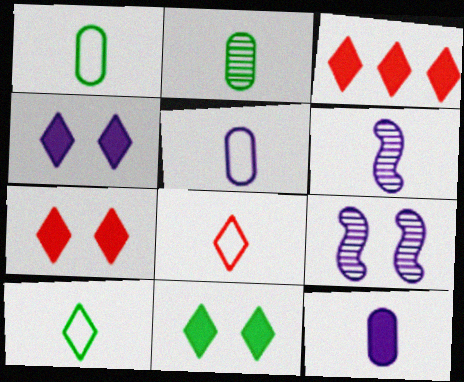[[1, 3, 9], 
[4, 7, 11]]